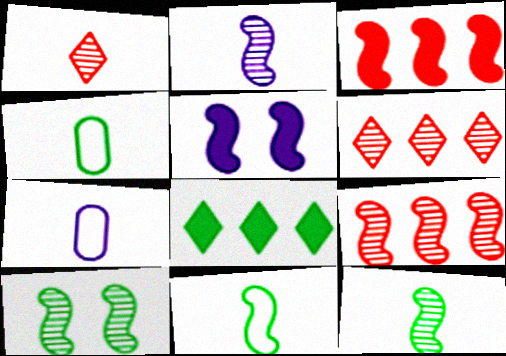[[2, 9, 10], 
[4, 5, 6], 
[4, 8, 10], 
[5, 9, 11]]